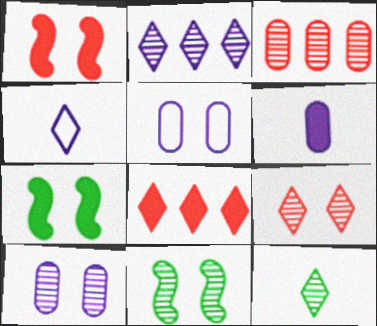[[2, 9, 12], 
[3, 4, 7], 
[5, 7, 9], 
[6, 7, 8], 
[9, 10, 11]]